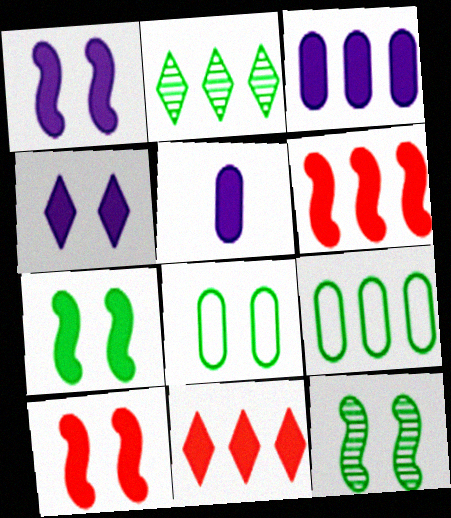[[1, 7, 10], 
[5, 7, 11]]